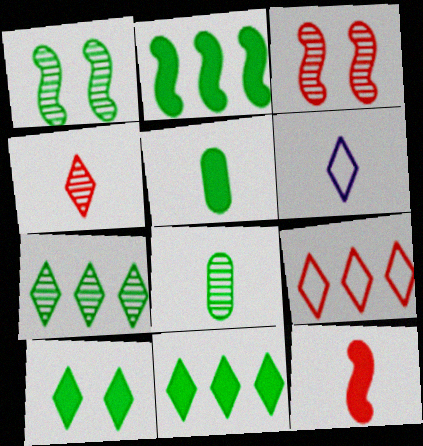[[1, 7, 8], 
[2, 5, 10], 
[6, 8, 12]]